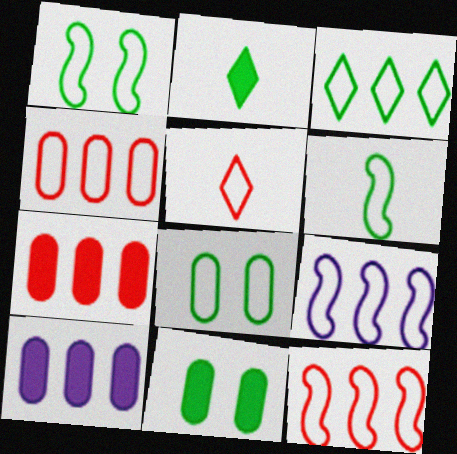[[3, 4, 9], 
[3, 6, 8], 
[5, 8, 9]]